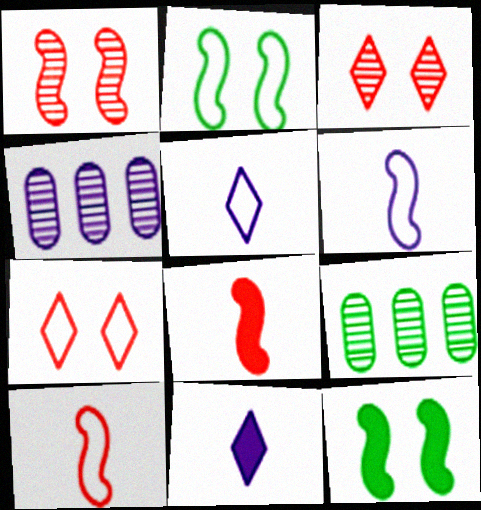[]